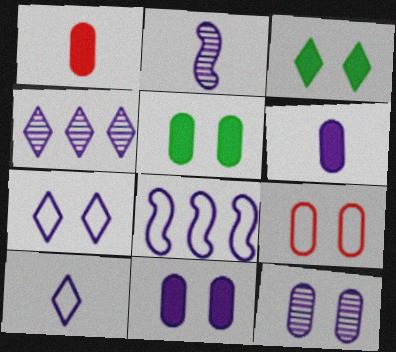[[2, 4, 12], 
[2, 6, 10], 
[5, 9, 12]]